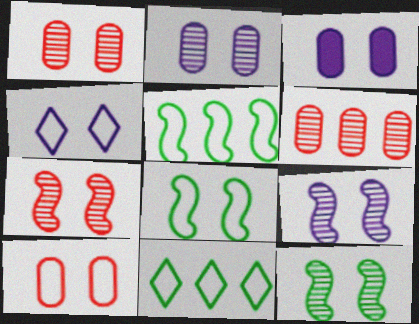[[3, 4, 9], 
[4, 8, 10], 
[7, 9, 12]]